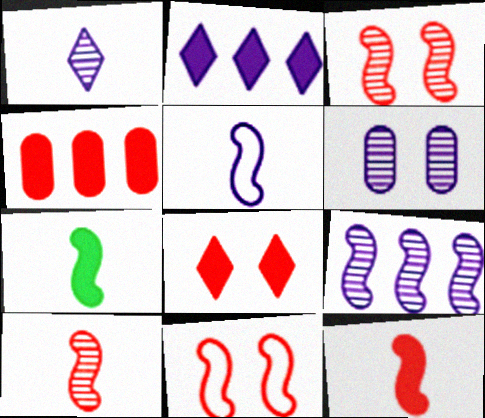[[1, 6, 9], 
[2, 5, 6], 
[4, 8, 12], 
[5, 7, 10], 
[7, 9, 11]]